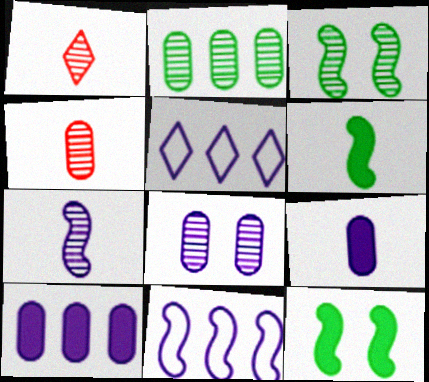[[2, 4, 8], 
[4, 5, 12]]